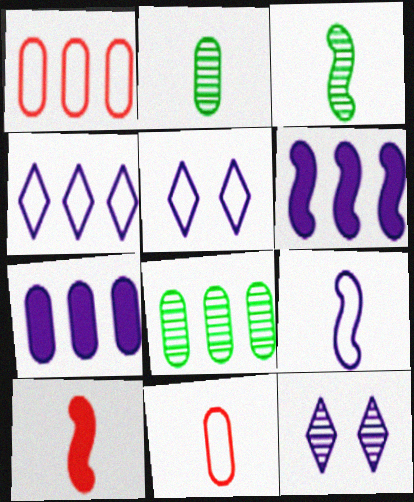[[1, 7, 8], 
[3, 9, 10], 
[5, 8, 10], 
[7, 9, 12]]